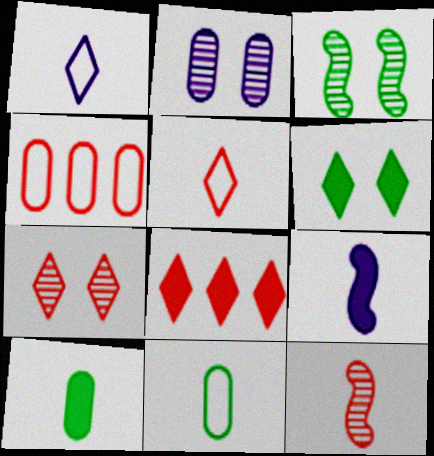[[1, 10, 12], 
[2, 3, 7], 
[2, 4, 10], 
[5, 7, 8]]